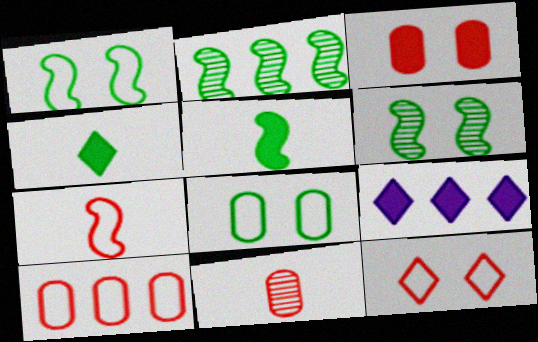[[1, 2, 5], 
[1, 9, 11], 
[2, 4, 8], 
[2, 9, 10], 
[3, 5, 9], 
[3, 10, 11], 
[7, 10, 12]]